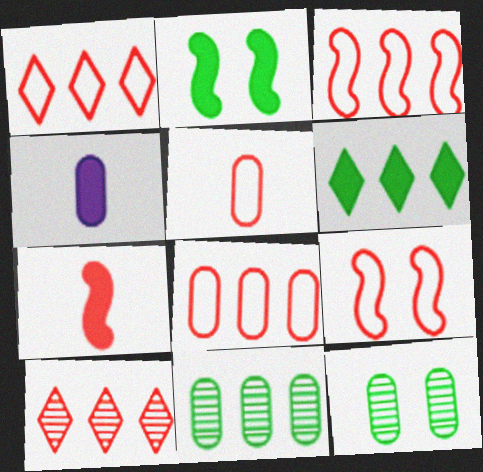[[1, 3, 8], 
[1, 5, 9], 
[4, 8, 12]]